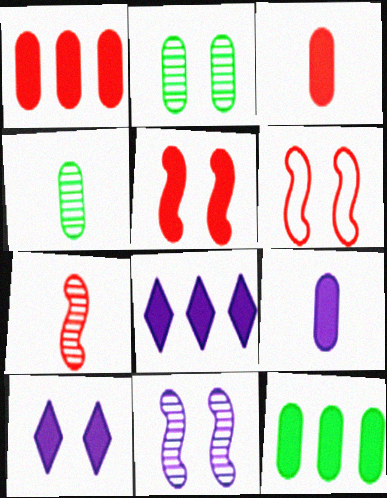[[2, 6, 10], 
[4, 6, 8]]